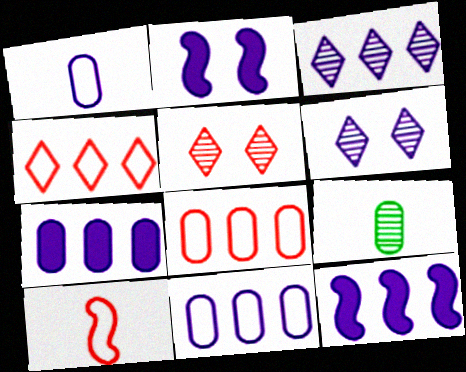[[1, 2, 3], 
[1, 6, 12], 
[2, 4, 9], 
[3, 11, 12]]